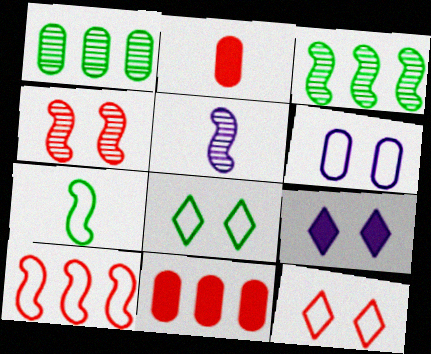[[1, 2, 6], 
[3, 4, 5], 
[5, 8, 11]]